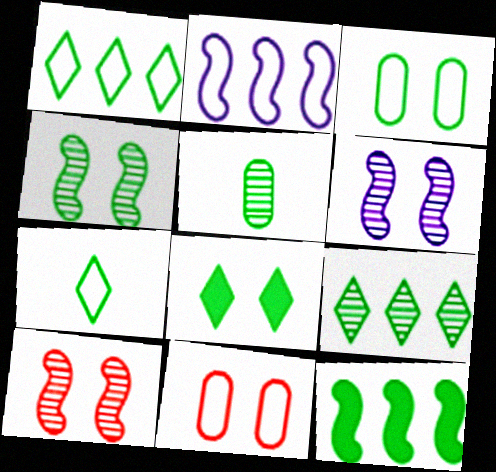[[2, 7, 11], 
[3, 4, 8], 
[4, 5, 9], 
[4, 6, 10], 
[6, 8, 11], 
[7, 8, 9]]